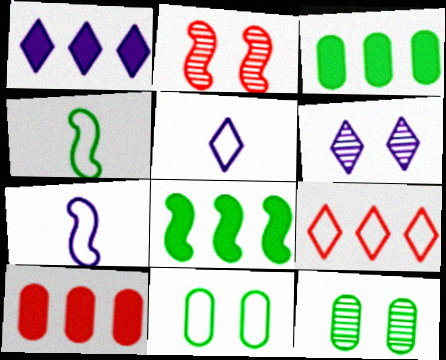[[1, 5, 6], 
[1, 8, 10], 
[2, 3, 5], 
[2, 6, 12], 
[2, 7, 8], 
[4, 6, 10], 
[7, 9, 11]]